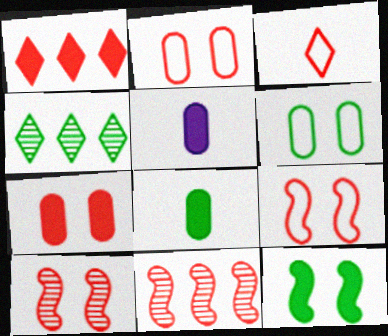[[1, 5, 12], 
[3, 7, 11], 
[4, 5, 9]]